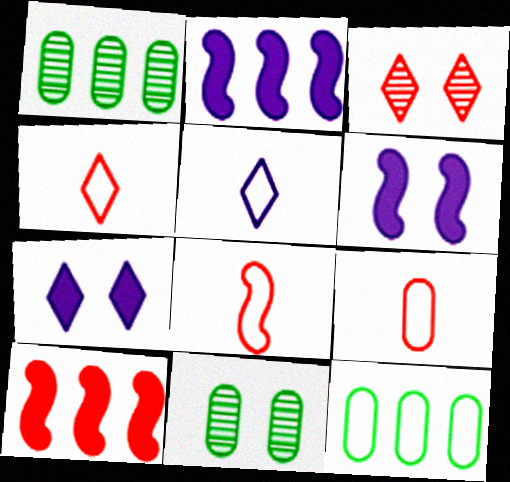[[1, 4, 6], 
[1, 7, 8], 
[2, 4, 11], 
[3, 9, 10], 
[4, 8, 9], 
[5, 10, 11]]